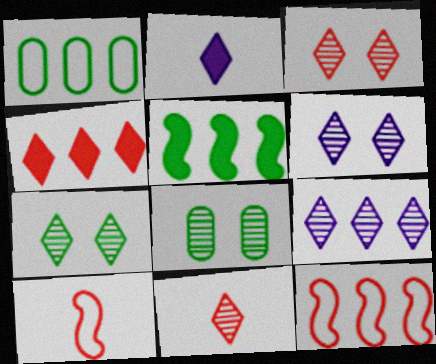[[2, 8, 12], 
[3, 6, 7], 
[7, 9, 11]]